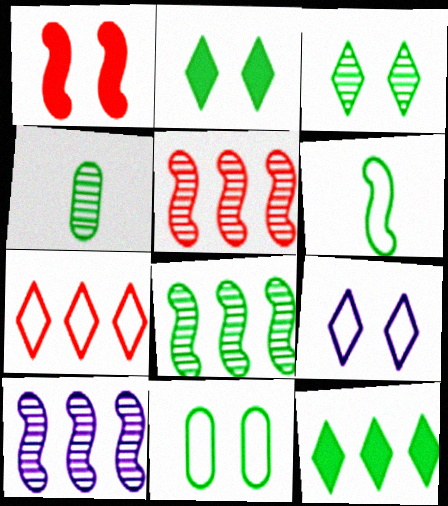[[1, 6, 10], 
[3, 4, 8], 
[5, 8, 10]]